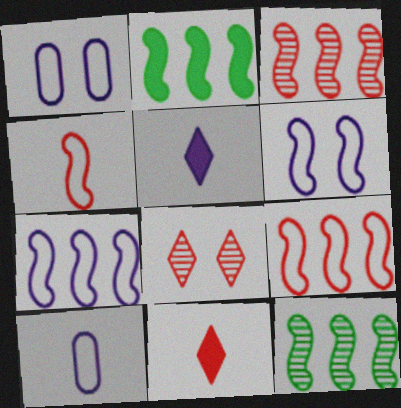[[1, 11, 12], 
[2, 3, 7], 
[2, 8, 10]]